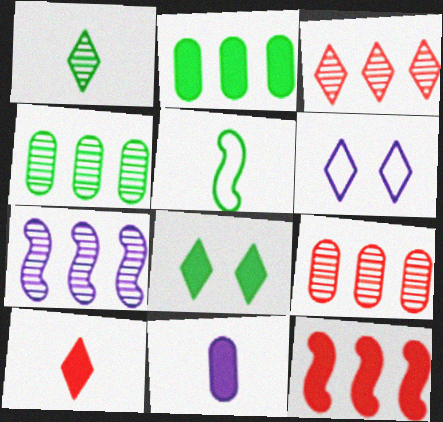[[3, 4, 7], 
[4, 5, 8], 
[6, 7, 11], 
[8, 11, 12]]